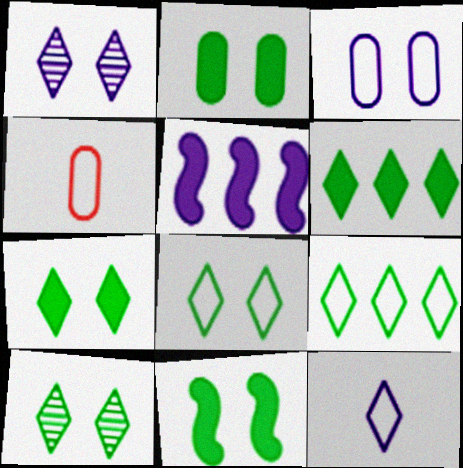[[2, 7, 11], 
[4, 5, 10], 
[7, 8, 10]]